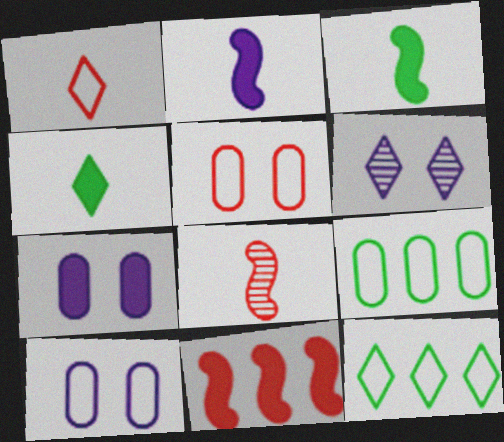[[4, 7, 11], 
[7, 8, 12]]